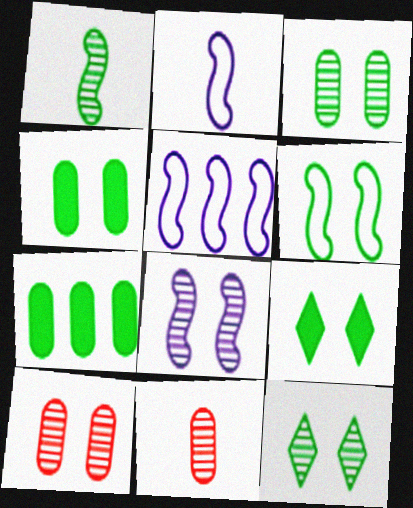[[3, 6, 9], 
[4, 6, 12], 
[5, 9, 11], 
[8, 10, 12]]